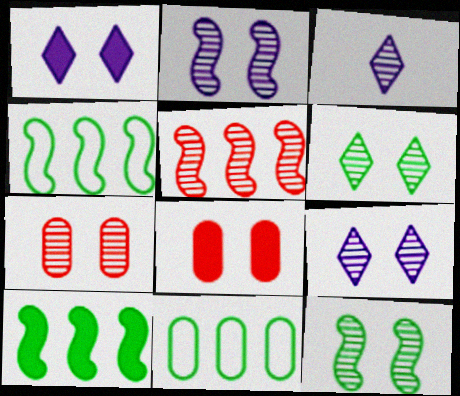[[2, 6, 7], 
[3, 4, 8], 
[7, 9, 12]]